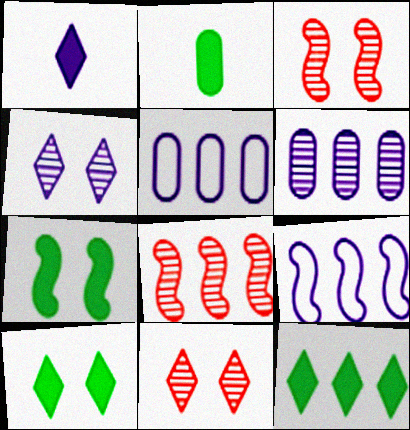[[2, 7, 12], 
[2, 9, 11], 
[5, 8, 12]]